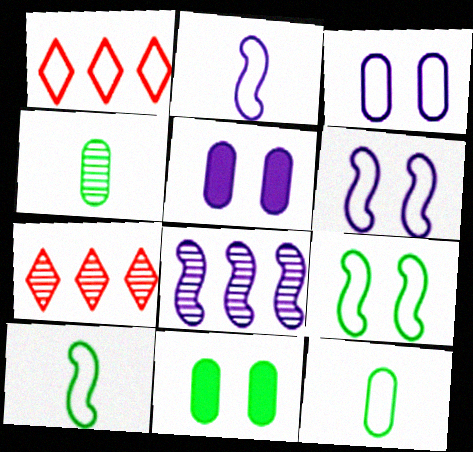[[1, 3, 10], 
[1, 6, 12], 
[2, 7, 11], 
[5, 7, 10]]